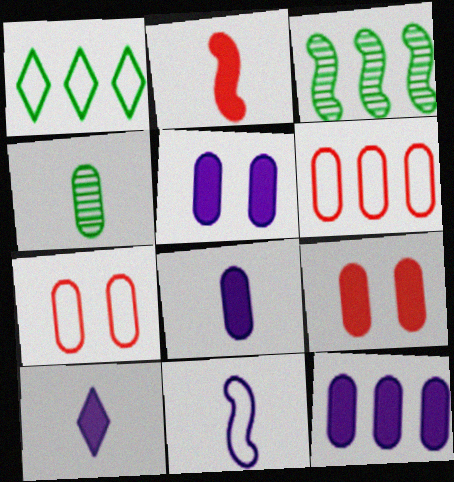[[1, 7, 11], 
[3, 7, 10], 
[4, 5, 6], 
[4, 7, 12], 
[5, 8, 12]]